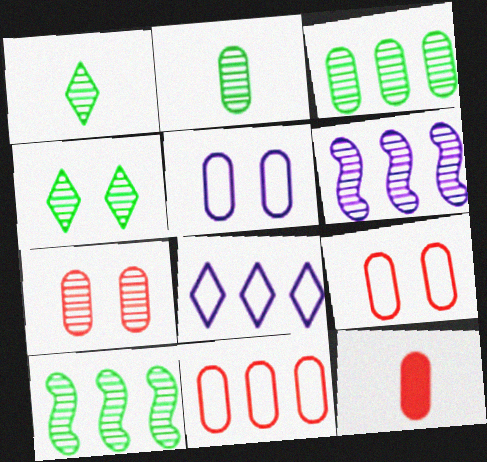[[1, 6, 7], 
[2, 4, 10], 
[3, 5, 12], 
[7, 11, 12]]